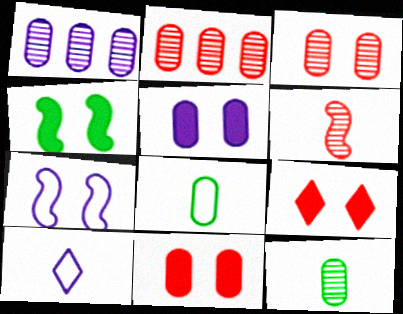[[1, 3, 12], 
[1, 8, 11], 
[2, 4, 10], 
[2, 5, 8], 
[4, 5, 9]]